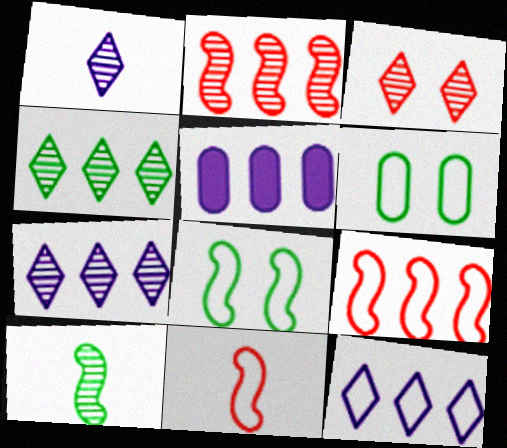[[1, 3, 4], 
[4, 5, 9], 
[6, 11, 12]]